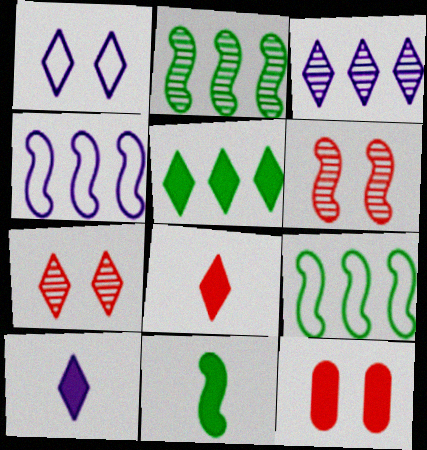[[1, 3, 10], 
[4, 6, 11]]